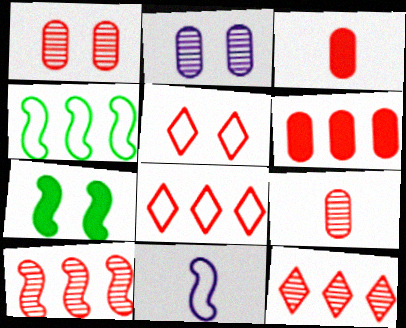[[2, 5, 7], 
[3, 5, 10], 
[6, 8, 10], 
[7, 10, 11]]